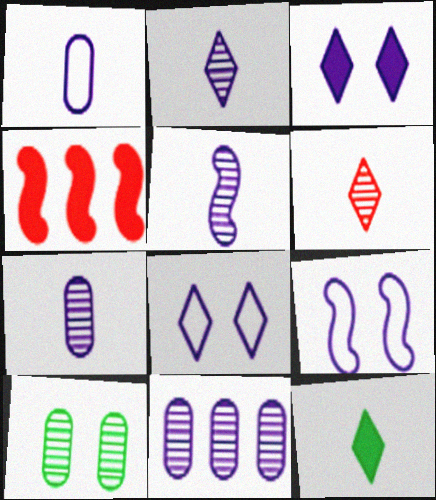[[2, 5, 7]]